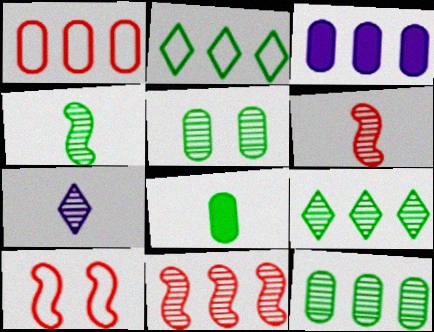[[1, 3, 12], 
[2, 3, 11], 
[4, 5, 9], 
[5, 7, 11]]